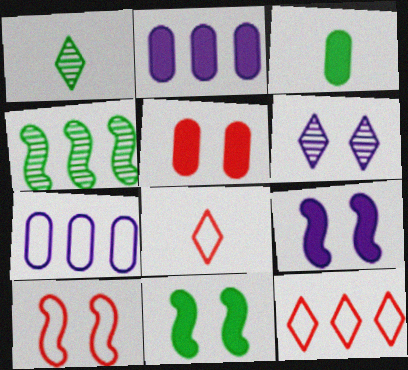[[1, 2, 10], 
[2, 3, 5], 
[2, 4, 12]]